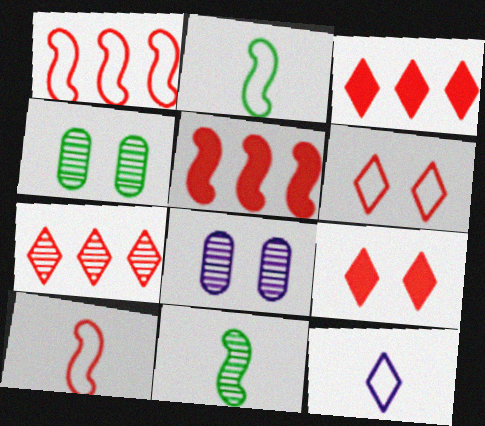[[2, 3, 8], 
[4, 5, 12], 
[7, 8, 11]]